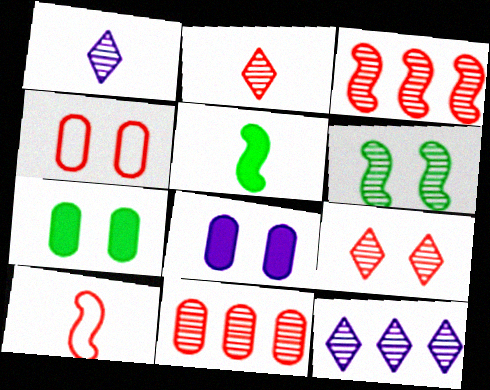[[1, 6, 11], 
[4, 5, 12], 
[7, 10, 12]]